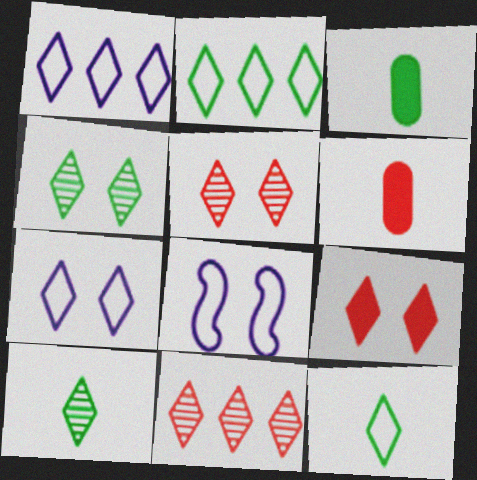[[1, 9, 10], 
[3, 8, 11], 
[4, 7, 9]]